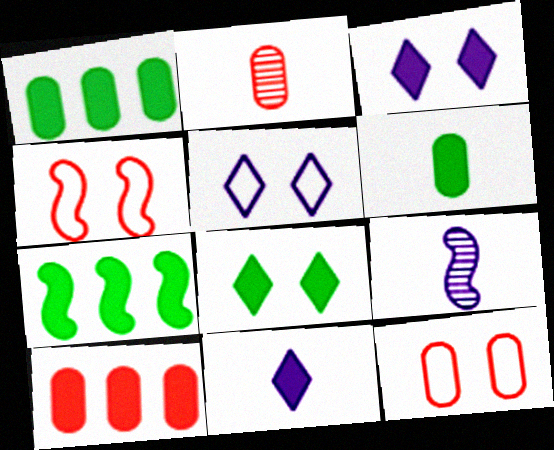[[2, 5, 7], 
[2, 10, 12], 
[4, 7, 9], 
[6, 7, 8]]